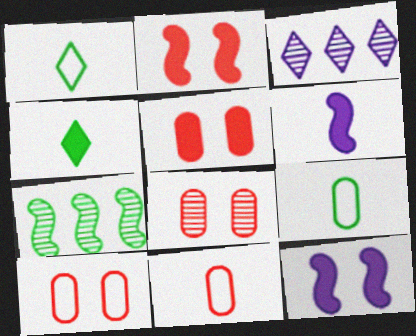[[2, 3, 9], 
[5, 8, 10]]